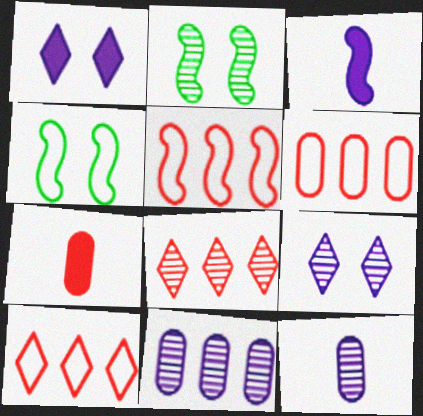[[2, 3, 5], 
[2, 8, 12], 
[5, 6, 10]]